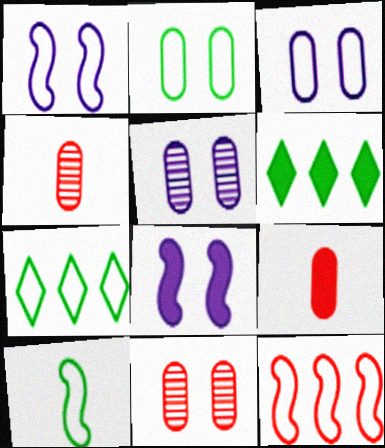[[1, 4, 6], 
[1, 10, 12], 
[2, 7, 10], 
[4, 7, 8], 
[6, 8, 9]]